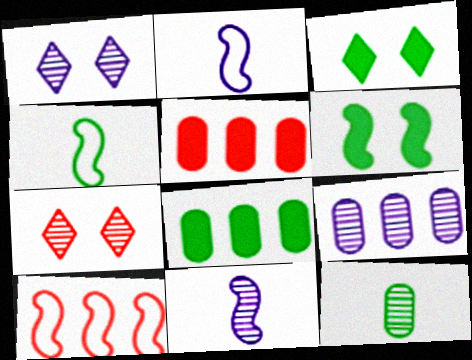[[1, 4, 5], 
[1, 9, 11], 
[2, 7, 8], 
[6, 10, 11]]